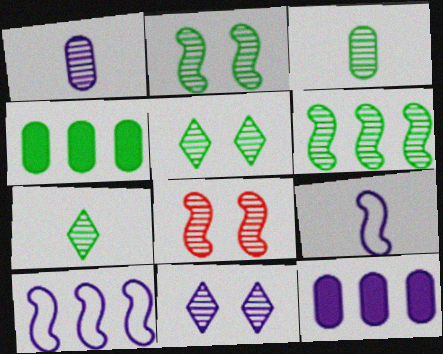[[3, 5, 6], 
[9, 11, 12]]